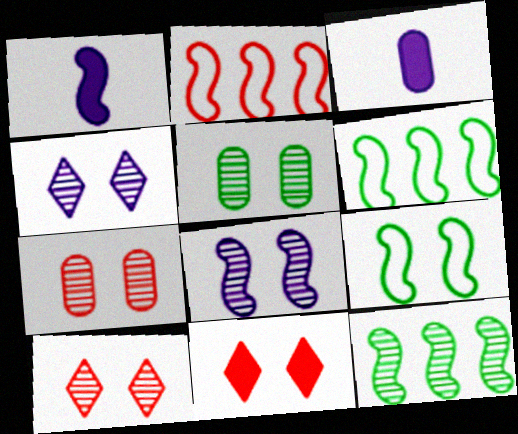[[3, 6, 10], 
[5, 8, 10]]